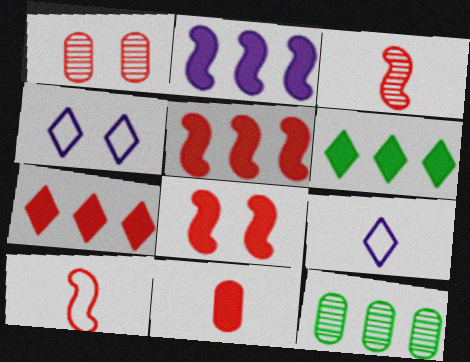[[1, 7, 10], 
[7, 8, 11], 
[8, 9, 12]]